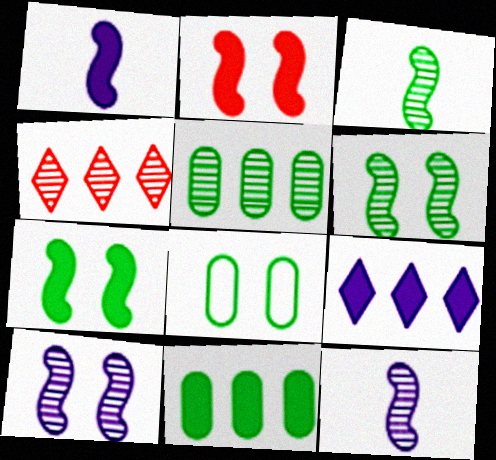[[1, 4, 8]]